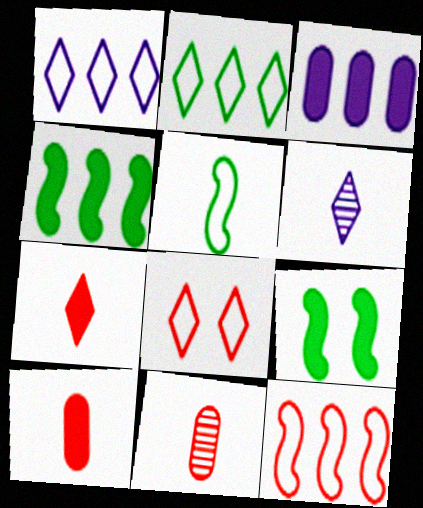[[1, 9, 11], 
[3, 7, 9], 
[5, 6, 10]]